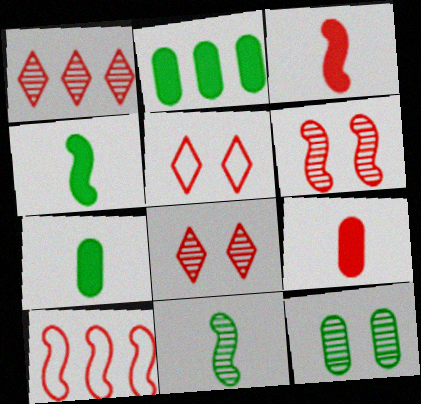[[3, 6, 10], 
[8, 9, 10]]